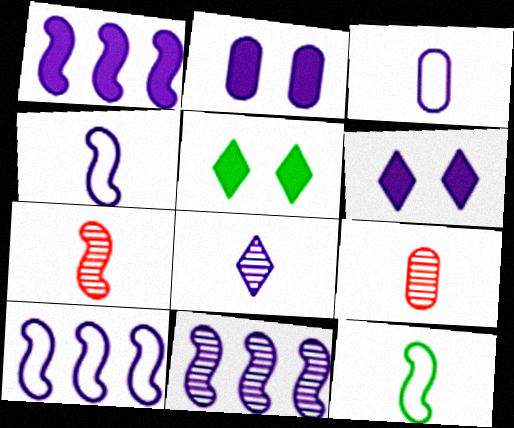[[1, 10, 11], 
[2, 8, 10], 
[3, 6, 11], 
[5, 9, 10]]